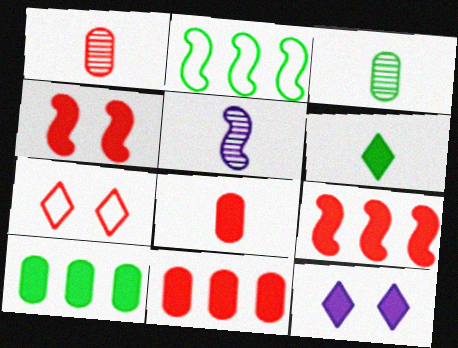[[1, 2, 12], 
[1, 7, 9], 
[2, 4, 5], 
[5, 7, 10]]